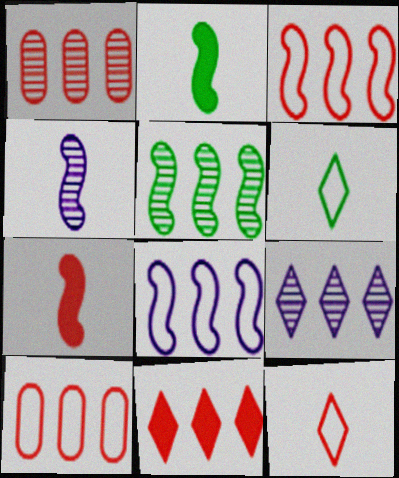[[1, 3, 11], 
[1, 5, 9]]